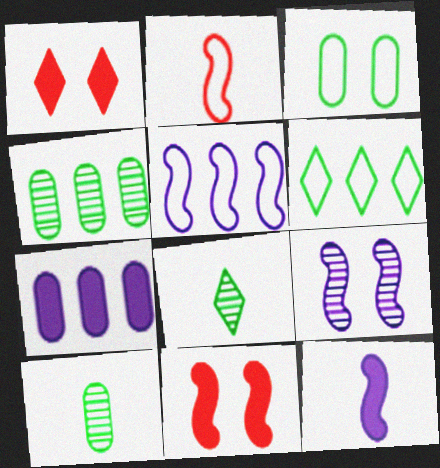[[1, 3, 9], 
[1, 5, 10], 
[5, 9, 12]]